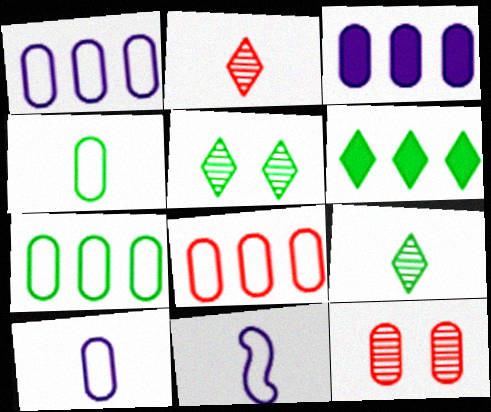[[1, 7, 8], 
[3, 4, 12], 
[6, 11, 12]]